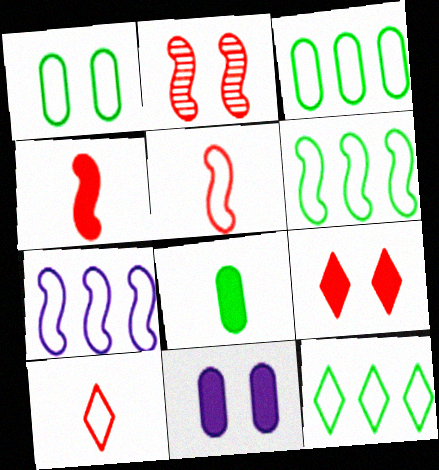[[1, 7, 10], 
[3, 6, 12]]